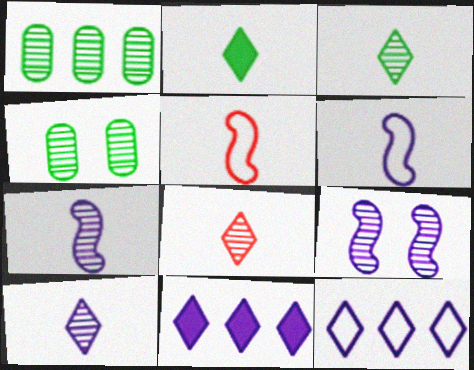[[1, 8, 9], 
[3, 8, 10], 
[4, 5, 11]]